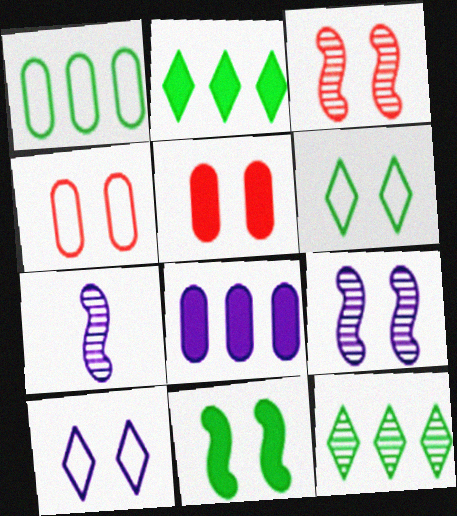[[2, 4, 7], 
[5, 6, 9], 
[7, 8, 10]]